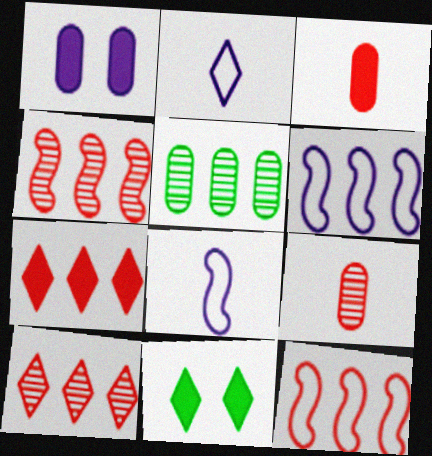[[2, 10, 11], 
[5, 6, 7], 
[6, 9, 11]]